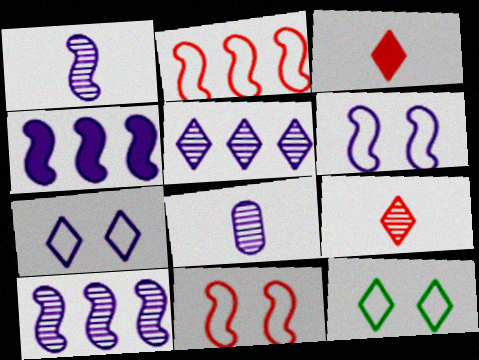[[1, 4, 6], 
[3, 5, 12], 
[4, 7, 8]]